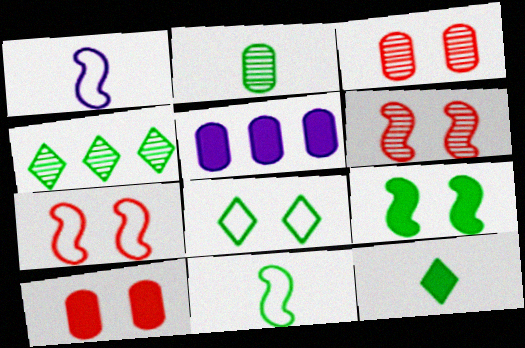[[1, 4, 10], 
[2, 11, 12], 
[4, 8, 12]]